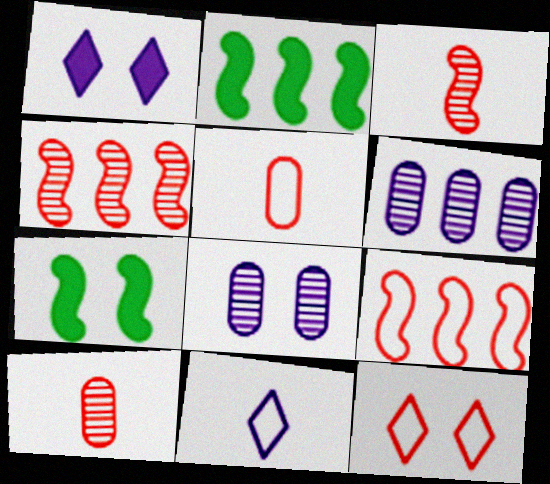[[5, 9, 12], 
[7, 8, 12]]